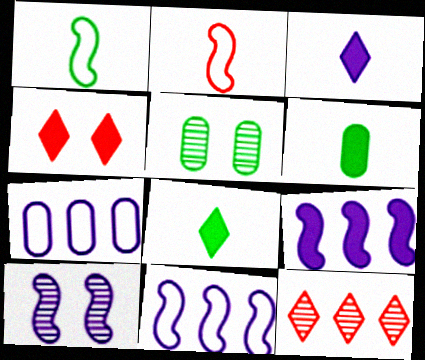[[3, 7, 10], 
[4, 6, 9]]